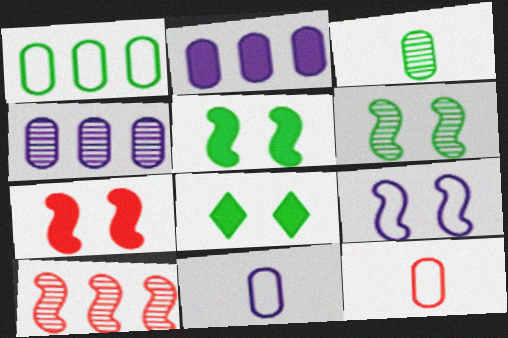[[6, 7, 9], 
[8, 10, 11]]